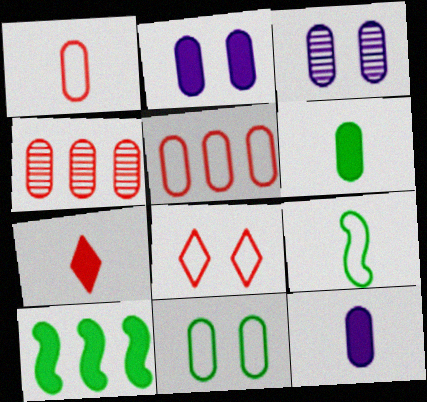[[2, 7, 10], 
[3, 5, 6], 
[4, 11, 12]]